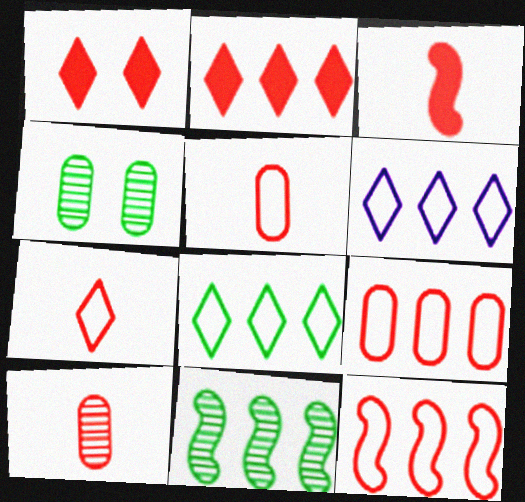[[1, 10, 12], 
[3, 4, 6], 
[3, 7, 10]]